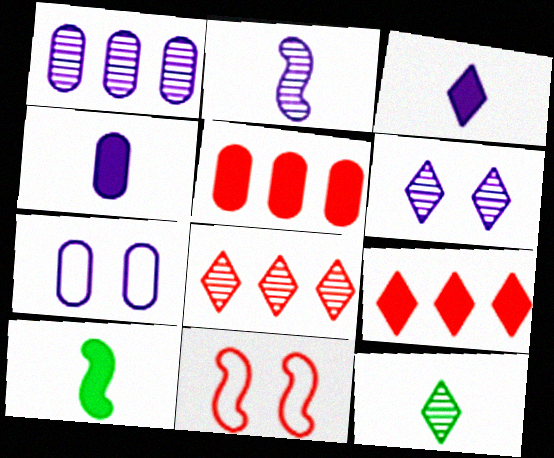[[1, 2, 6], 
[1, 4, 7], 
[6, 8, 12], 
[7, 8, 10]]